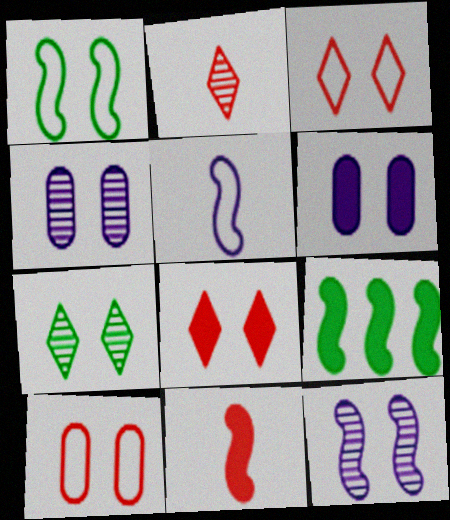[[1, 4, 8]]